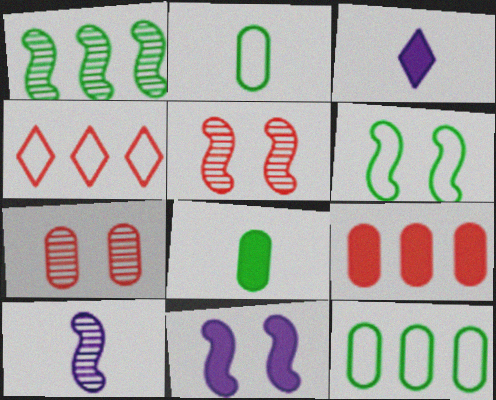[[1, 5, 10], 
[3, 5, 12], 
[5, 6, 11]]